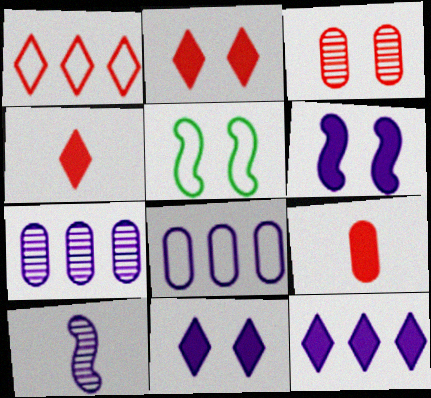[[3, 5, 11], 
[4, 5, 7], 
[8, 10, 11]]